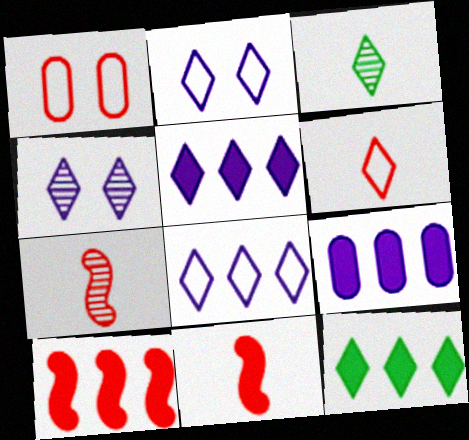[[4, 6, 12], 
[9, 10, 12]]